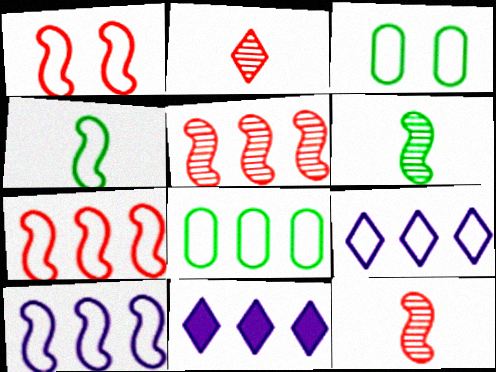[[1, 4, 10], 
[3, 11, 12], 
[5, 8, 11], 
[7, 8, 9]]